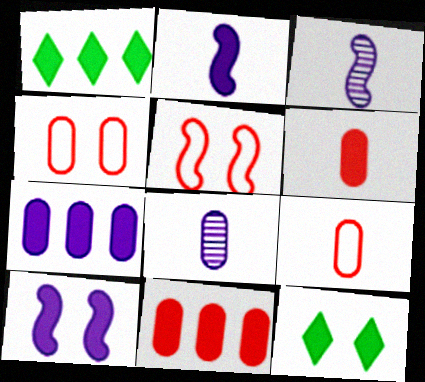[[1, 3, 4], 
[1, 5, 8], 
[1, 6, 10], 
[2, 11, 12]]